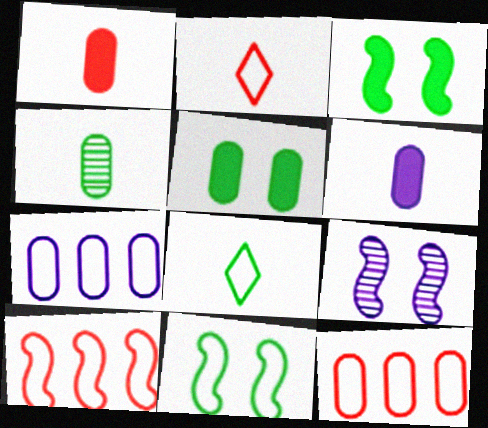[[2, 7, 11]]